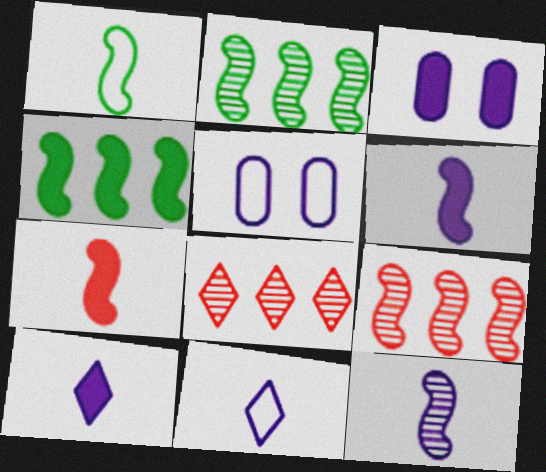[[1, 3, 8], 
[1, 7, 12]]